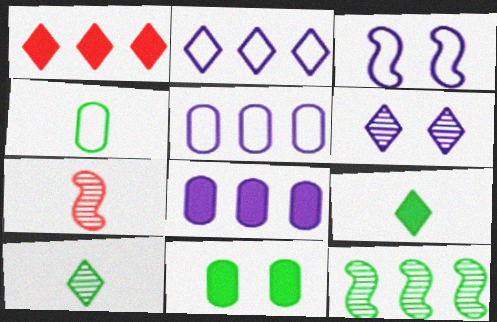[[1, 5, 12], 
[2, 7, 11]]